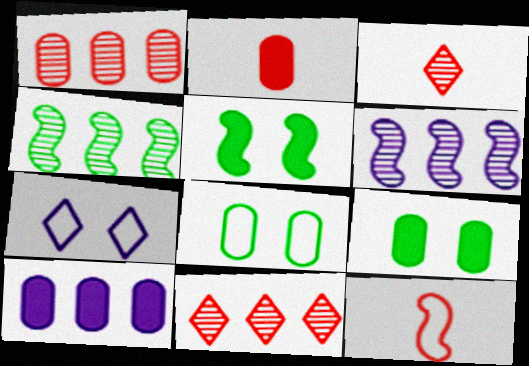[[2, 3, 12], 
[2, 4, 7], 
[2, 9, 10], 
[5, 6, 12]]